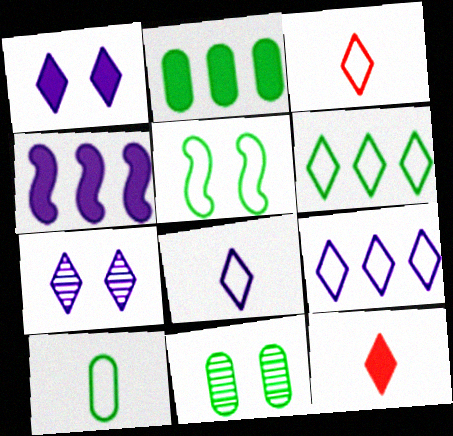[[2, 10, 11], 
[3, 4, 11], 
[5, 6, 10], 
[6, 7, 12]]